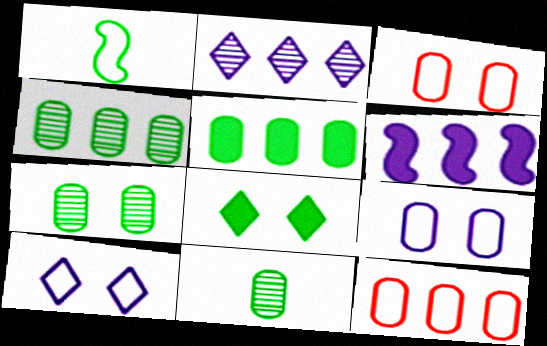[[1, 4, 8], 
[1, 10, 12], 
[4, 7, 11]]